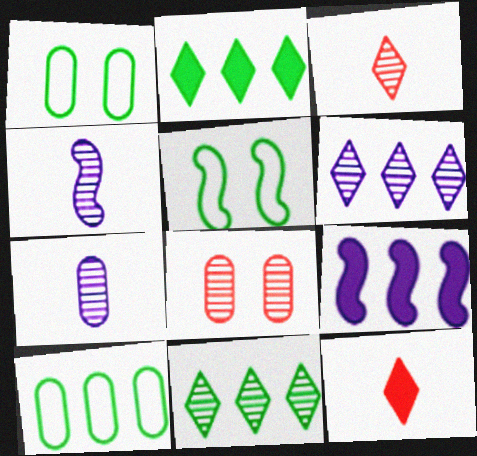[[1, 3, 9], 
[4, 8, 11]]